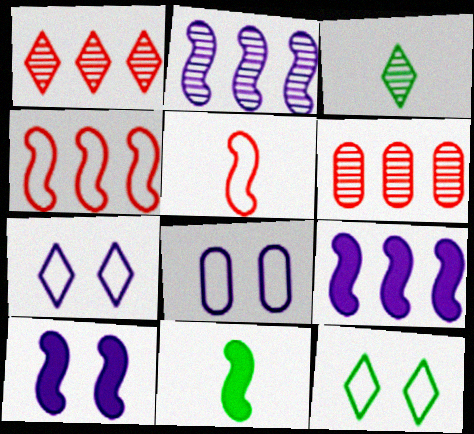[[1, 8, 11], 
[6, 7, 11]]